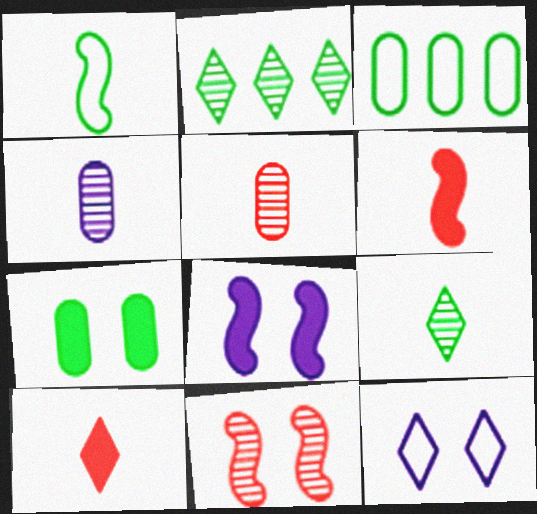[[1, 2, 7], 
[1, 4, 10], 
[2, 4, 11], 
[2, 10, 12], 
[7, 11, 12]]